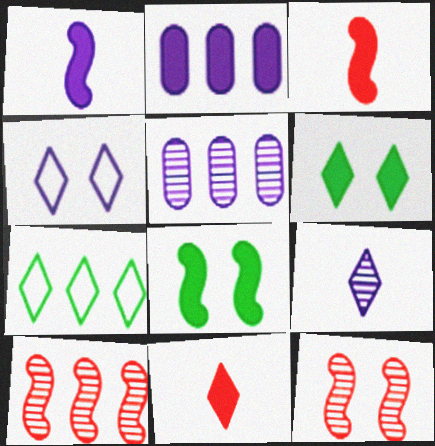[[1, 4, 5], 
[2, 3, 6], 
[2, 7, 10], 
[2, 8, 11]]